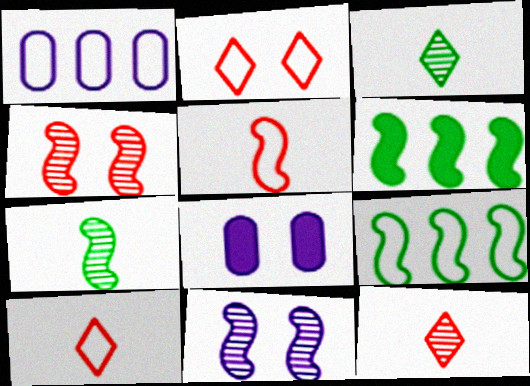[[5, 6, 11], 
[8, 9, 12]]